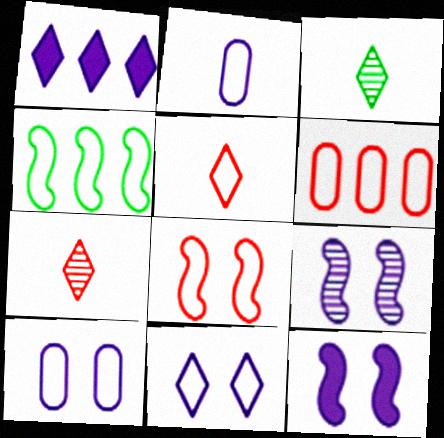[[1, 2, 9], 
[3, 6, 12], 
[4, 5, 10], 
[5, 6, 8]]